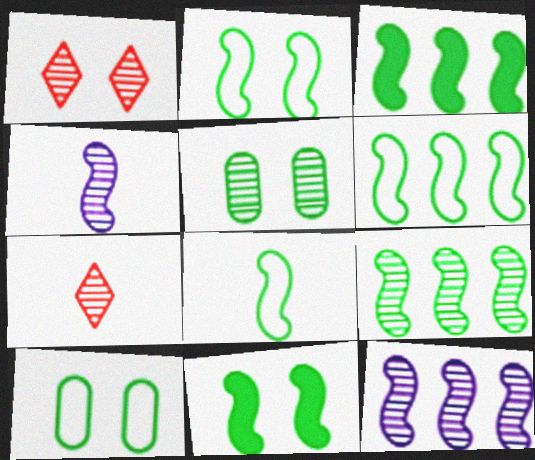[[2, 6, 8], 
[3, 6, 9], 
[5, 7, 12], 
[8, 9, 11]]